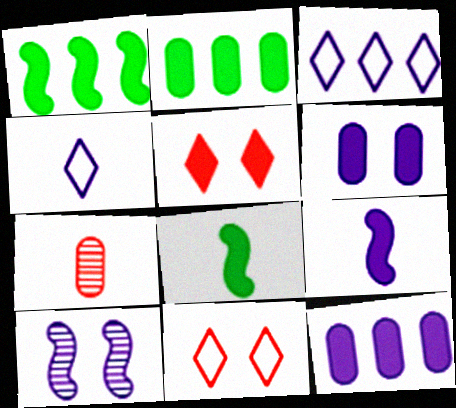[[2, 5, 9], 
[4, 7, 8], 
[4, 10, 12], 
[5, 8, 12]]